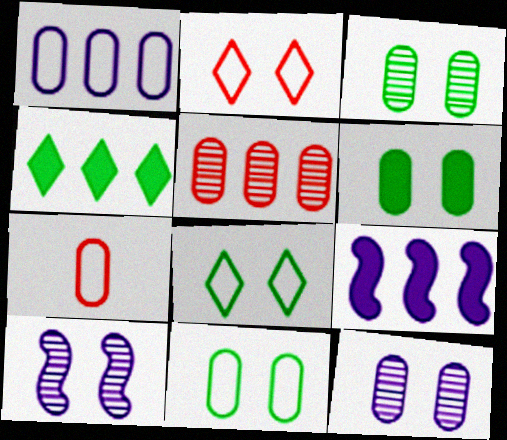[[1, 7, 11], 
[2, 6, 10], 
[3, 6, 11], 
[4, 7, 10]]